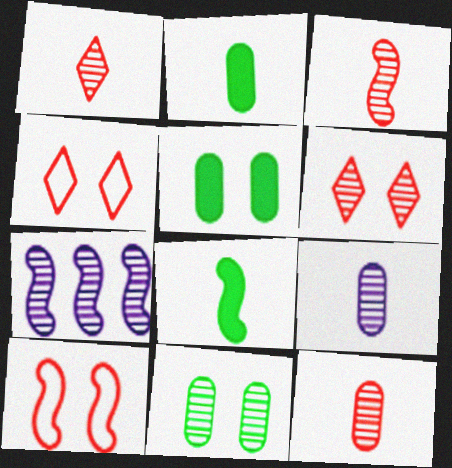[[1, 3, 12], 
[1, 7, 11], 
[2, 4, 7], 
[7, 8, 10]]